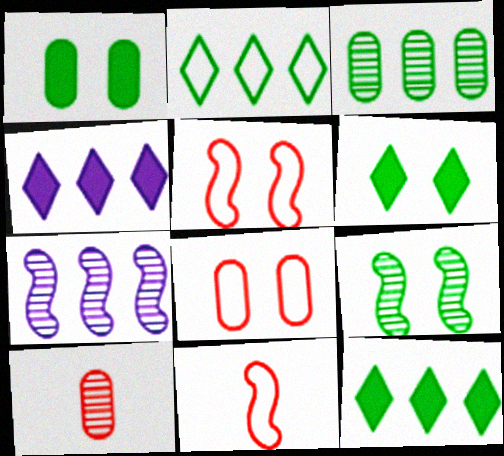[]